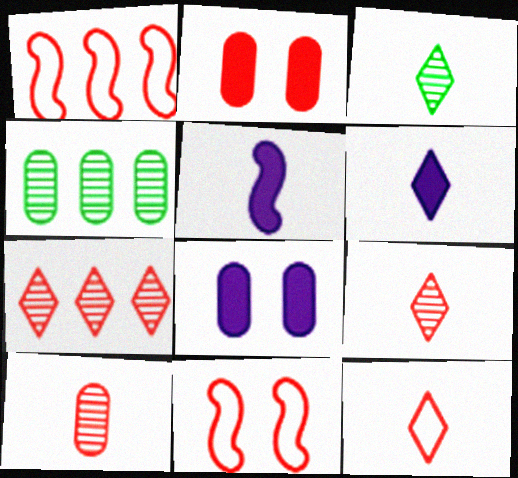[[1, 2, 9], 
[1, 3, 8], 
[3, 6, 12], 
[4, 6, 11]]